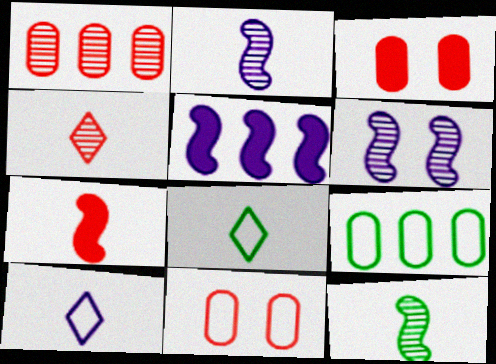[]